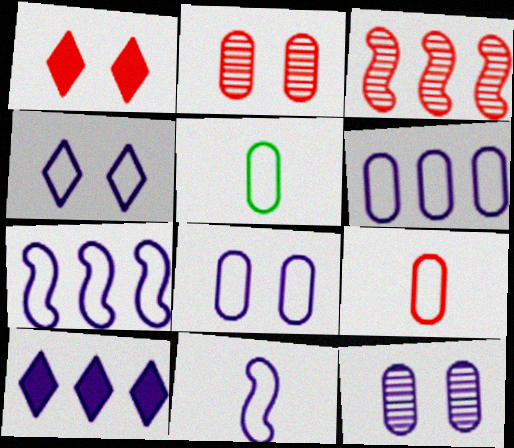[[1, 3, 9], 
[4, 6, 11], 
[10, 11, 12]]